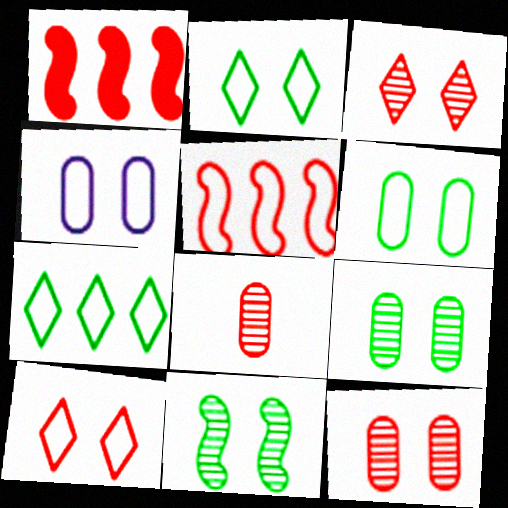[[1, 8, 10]]